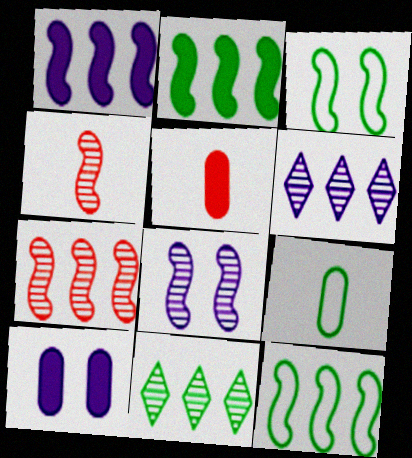[[1, 3, 4], 
[1, 7, 12], 
[3, 5, 6]]